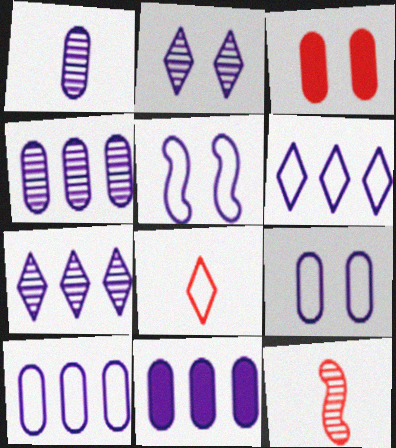[[1, 9, 11], 
[4, 10, 11]]